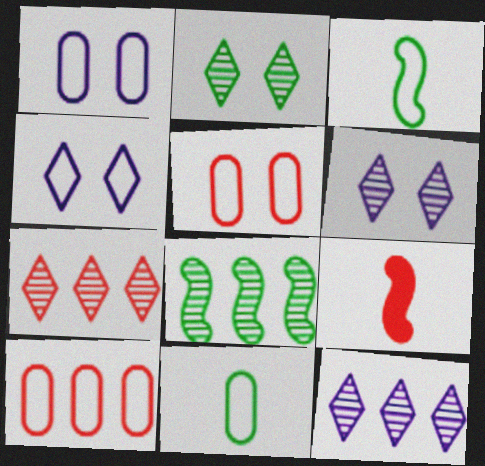[[1, 10, 11], 
[3, 4, 10], 
[5, 7, 9]]